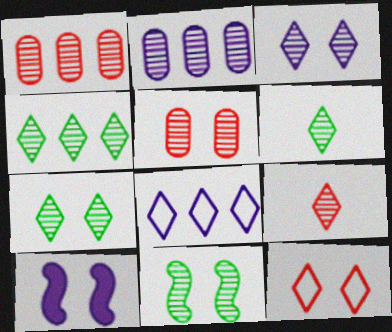[[2, 9, 11], 
[3, 4, 9], 
[3, 5, 11], 
[4, 6, 7]]